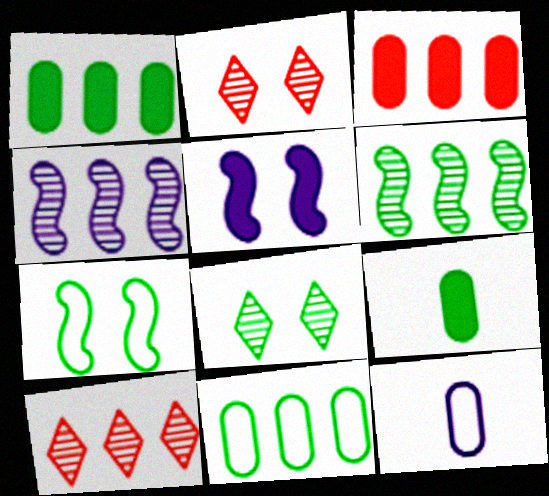[]